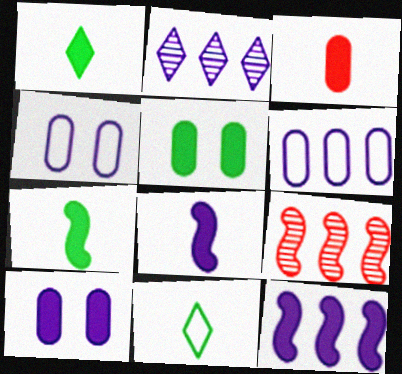[[1, 3, 8], 
[1, 4, 9], 
[2, 4, 8], 
[2, 6, 12], 
[9, 10, 11]]